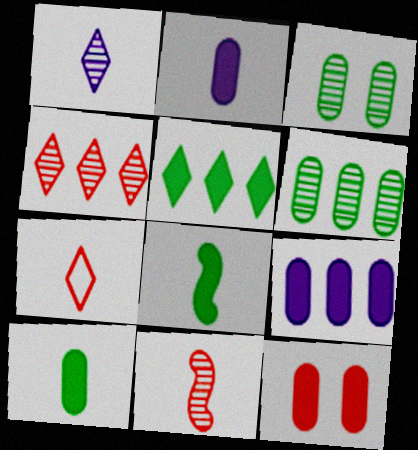[[9, 10, 12]]